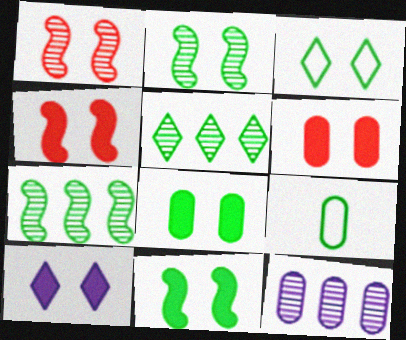[[2, 3, 8], 
[4, 8, 10], 
[5, 9, 11], 
[6, 9, 12], 
[6, 10, 11]]